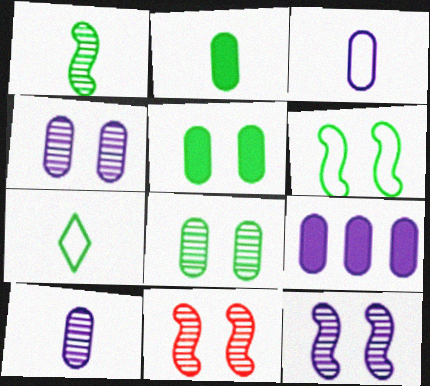[[1, 2, 7], 
[3, 4, 9], 
[7, 9, 11]]